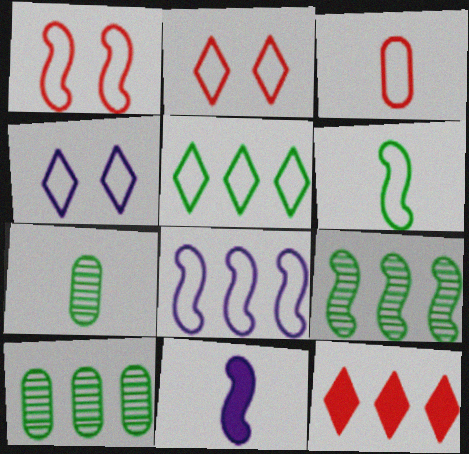[[1, 6, 8], 
[1, 9, 11], 
[2, 10, 11], 
[8, 10, 12]]